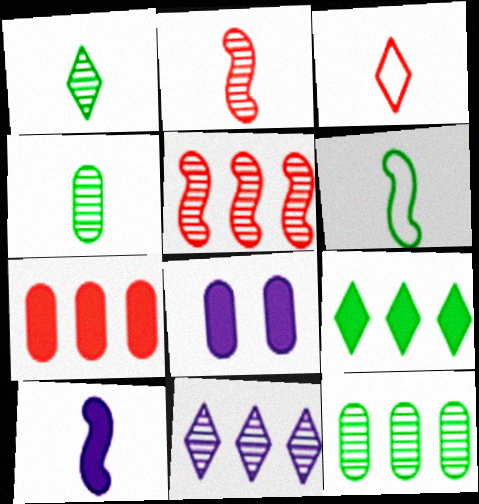[[2, 6, 10], 
[3, 4, 10], 
[5, 11, 12]]